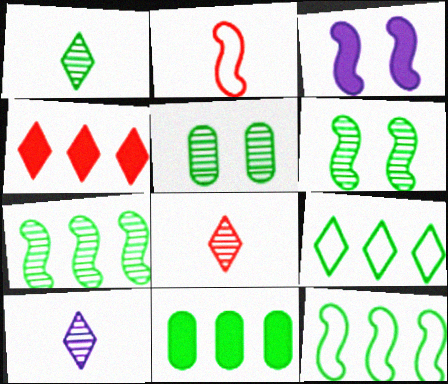[[1, 5, 7], 
[1, 8, 10], 
[2, 3, 7], 
[7, 9, 11]]